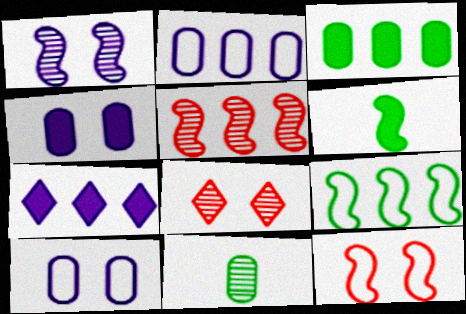[[2, 6, 8], 
[7, 11, 12]]